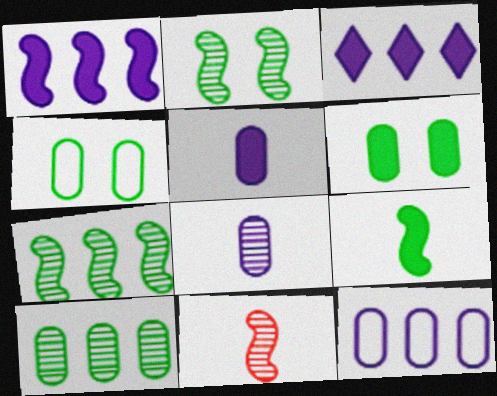[[3, 4, 11]]